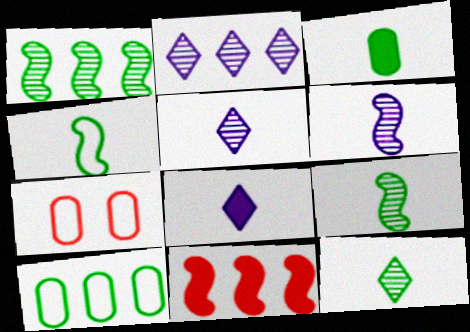[[1, 7, 8], 
[2, 10, 11], 
[3, 4, 12]]